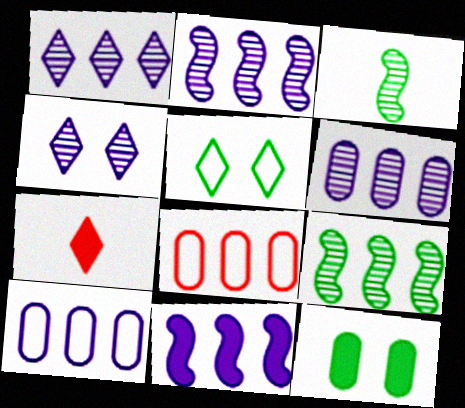[[1, 2, 6], 
[1, 5, 7], 
[1, 10, 11], 
[7, 11, 12]]